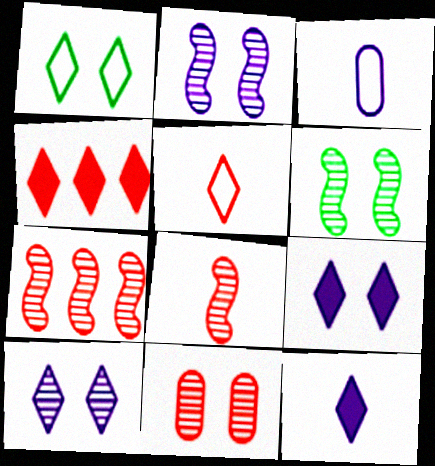[[3, 4, 6], 
[6, 10, 11]]